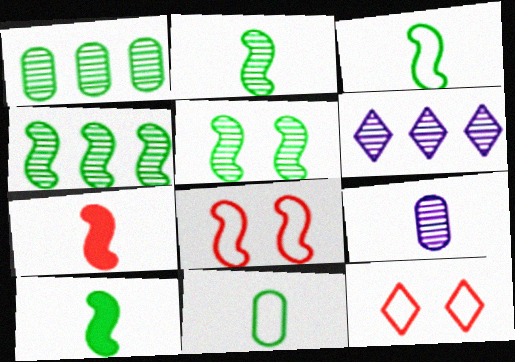[[2, 3, 10], 
[2, 4, 5]]